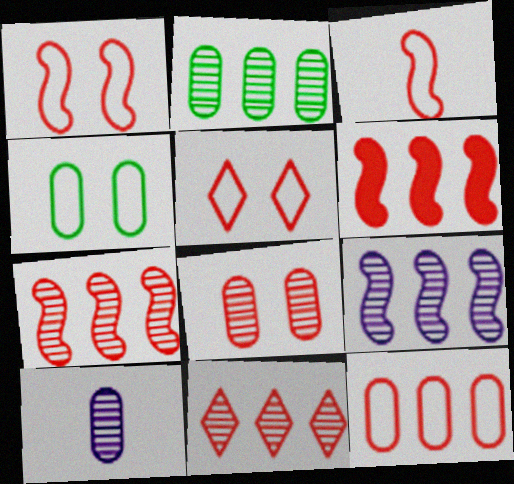[[2, 8, 10], 
[2, 9, 11], 
[3, 5, 12], 
[6, 11, 12]]